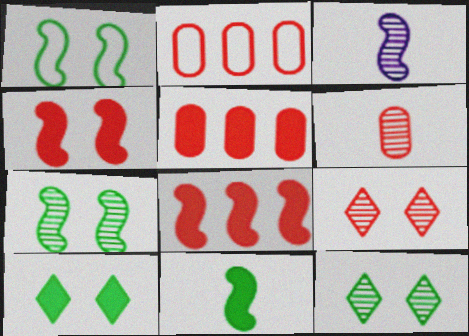[[1, 3, 8], 
[2, 3, 10]]